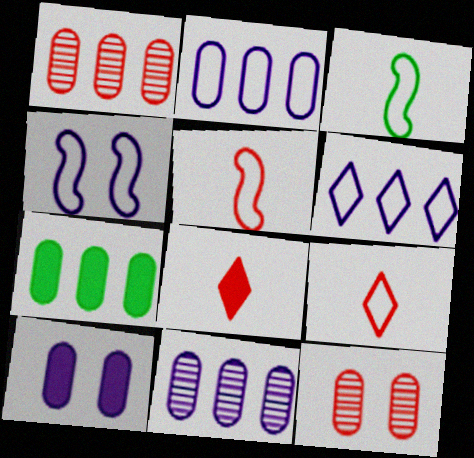[[1, 2, 7]]